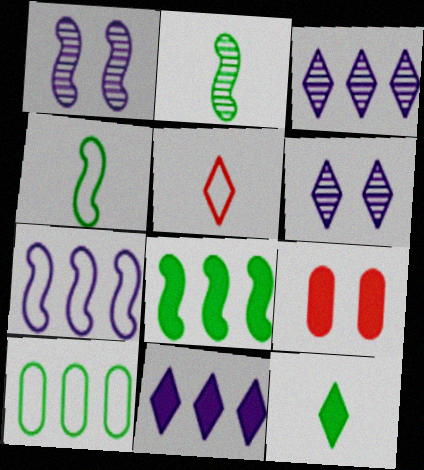[[3, 4, 9]]